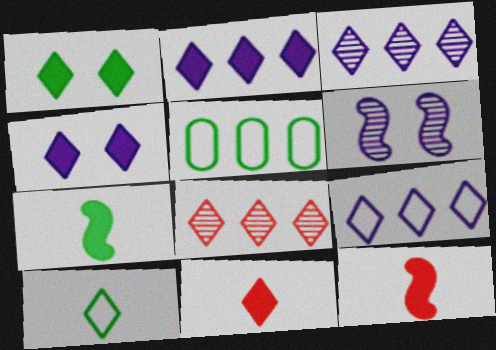[[1, 2, 11], 
[2, 3, 9], 
[4, 8, 10], 
[5, 6, 11]]